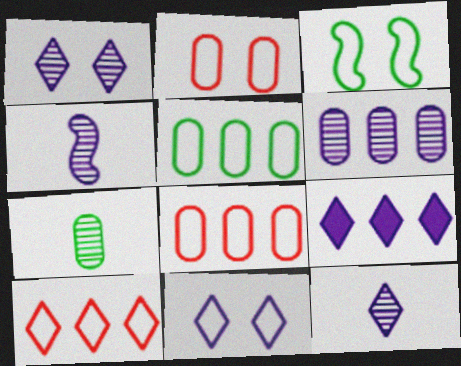[[1, 4, 6], 
[2, 3, 11], 
[9, 11, 12]]